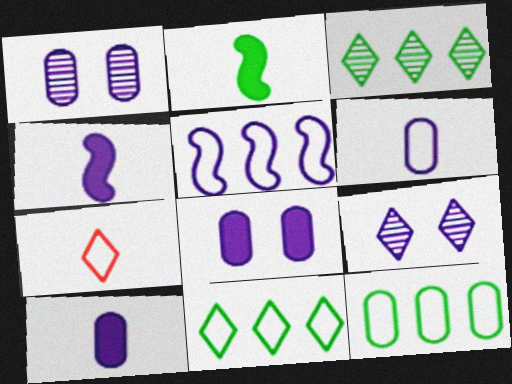[[5, 9, 10]]